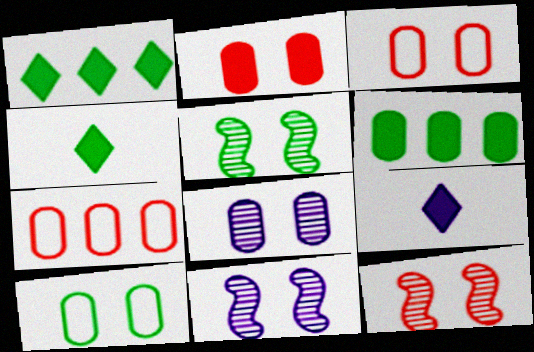[[2, 8, 10], 
[4, 7, 11], 
[5, 7, 9], 
[5, 11, 12]]